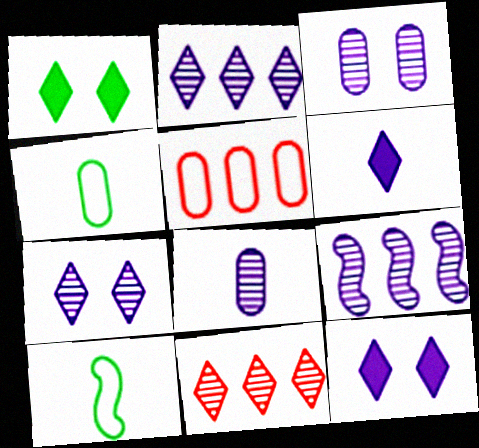[[7, 8, 9]]